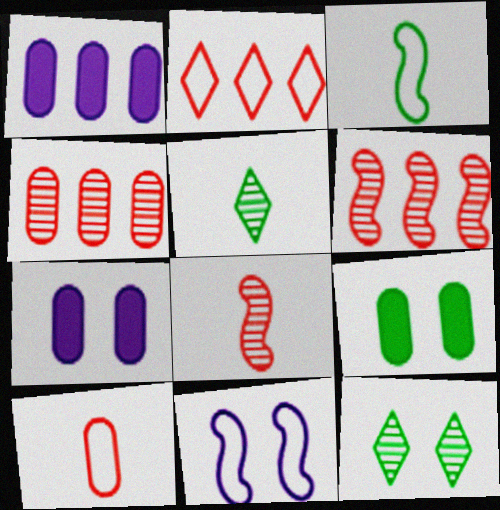[]